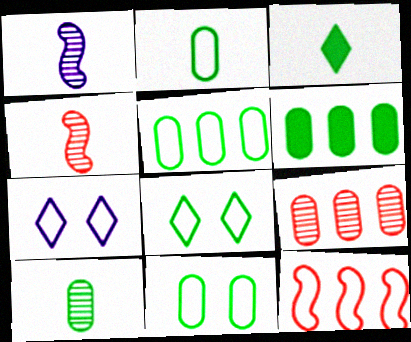[[2, 5, 11], 
[2, 7, 12], 
[4, 6, 7], 
[6, 10, 11]]